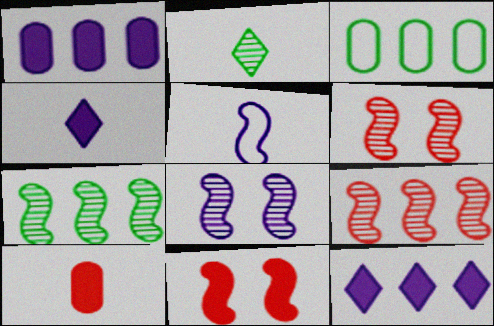[[2, 5, 10], 
[3, 4, 6], 
[3, 9, 12], 
[5, 7, 11]]